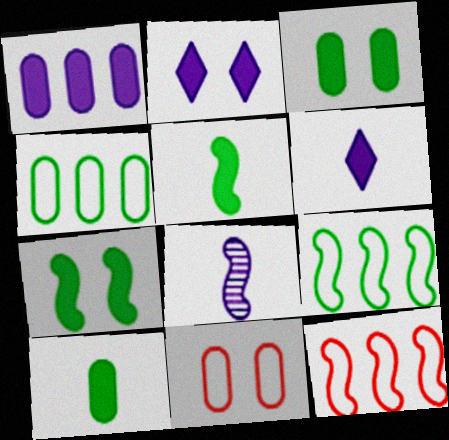[[7, 8, 12]]